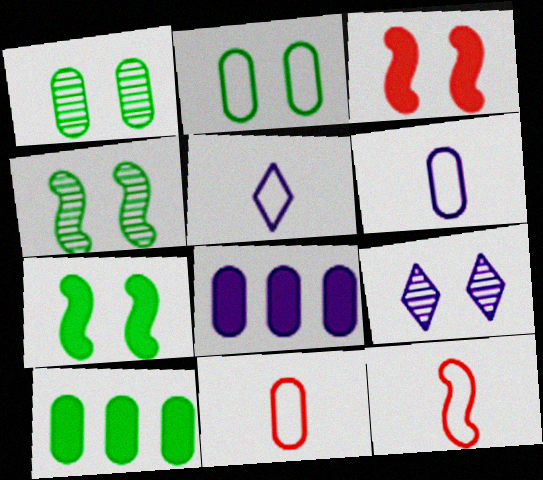[[1, 8, 11], 
[2, 3, 9], 
[9, 10, 12]]